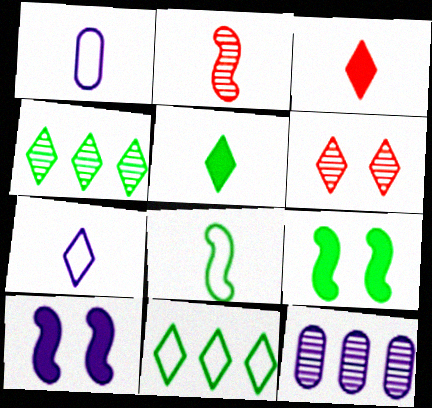[[1, 2, 5], 
[7, 10, 12]]